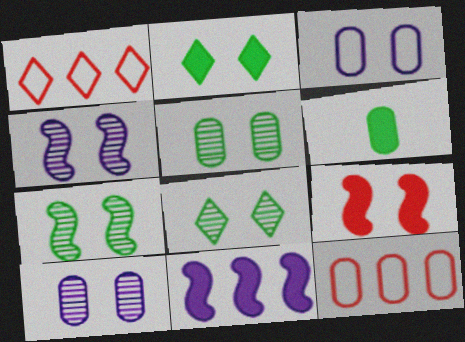[[1, 4, 6], 
[3, 8, 9], 
[5, 7, 8], 
[6, 10, 12]]